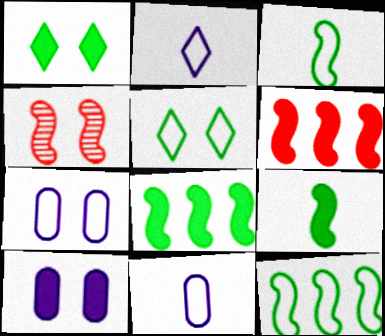[[1, 4, 7], 
[4, 5, 10]]